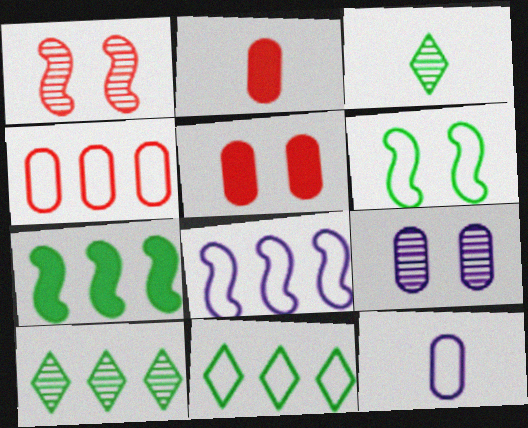[[3, 5, 8], 
[4, 8, 11]]